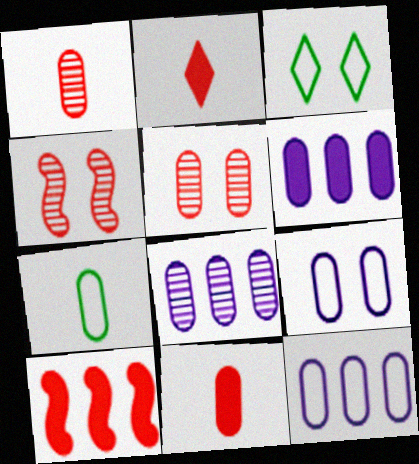[[5, 6, 7], 
[6, 8, 12]]